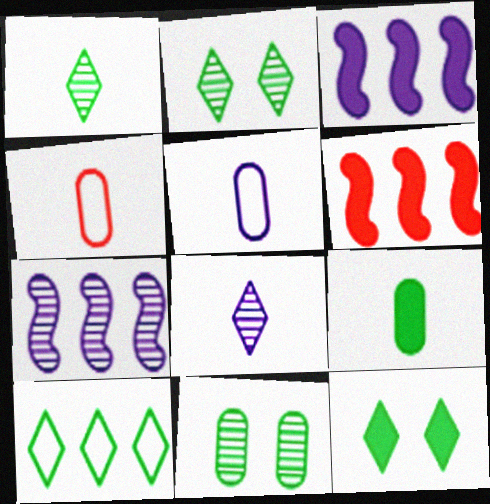[[1, 10, 12], 
[2, 3, 4], 
[2, 5, 6], 
[4, 7, 12]]